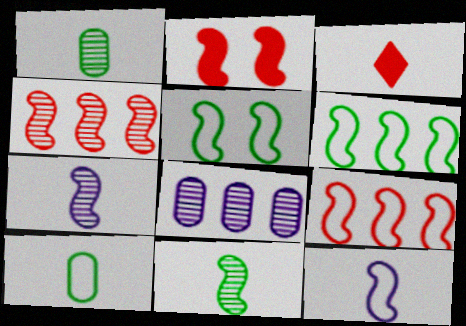[[1, 3, 12], 
[2, 6, 7], 
[3, 5, 8], 
[3, 7, 10], 
[5, 9, 12]]